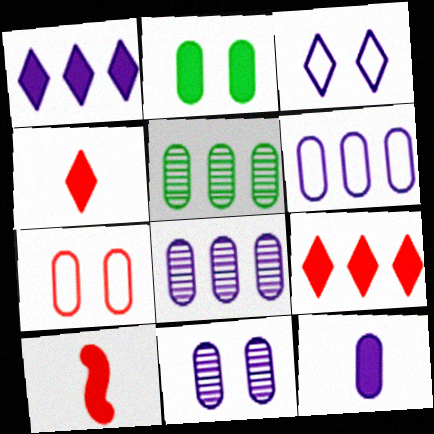[[1, 2, 10], 
[2, 7, 11], 
[3, 5, 10], 
[5, 7, 12], 
[6, 11, 12]]